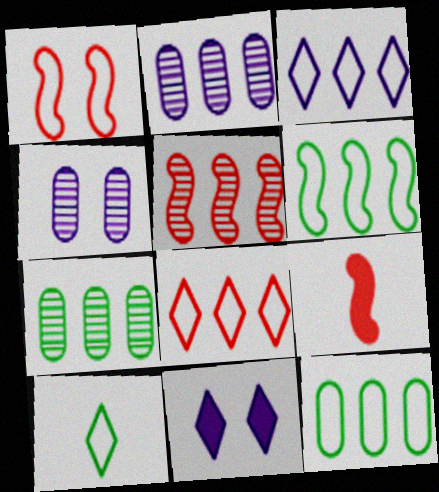[[1, 5, 9]]